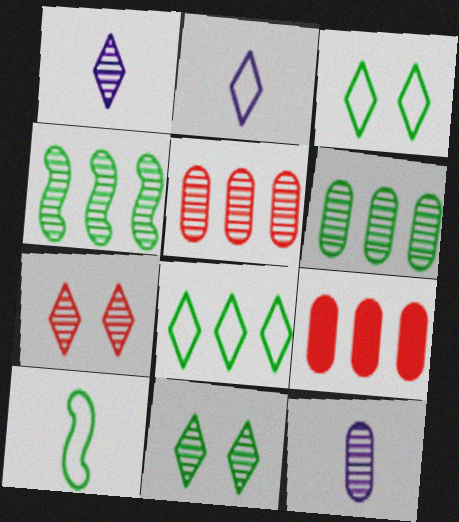[[4, 7, 12]]